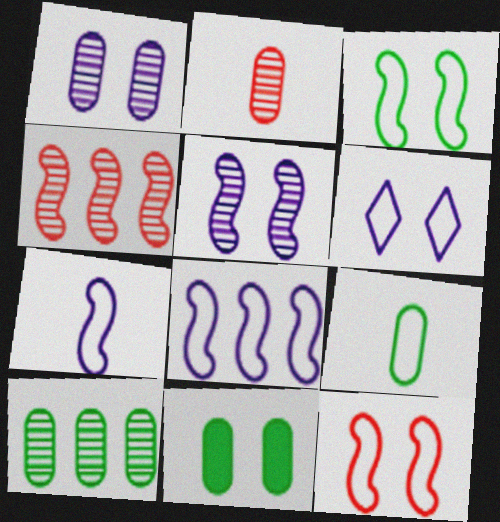[[1, 2, 10], 
[9, 10, 11]]